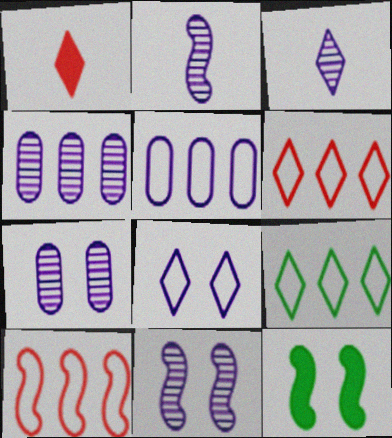[[2, 10, 12], 
[3, 4, 11], 
[5, 9, 10]]